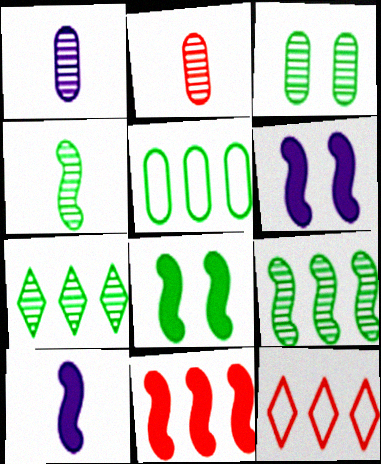[[1, 8, 12], 
[3, 4, 7], 
[3, 10, 12], 
[8, 10, 11]]